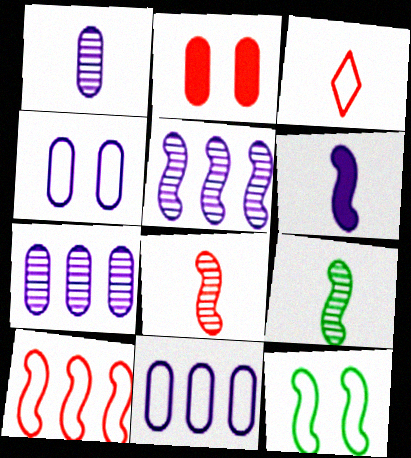[[3, 11, 12]]